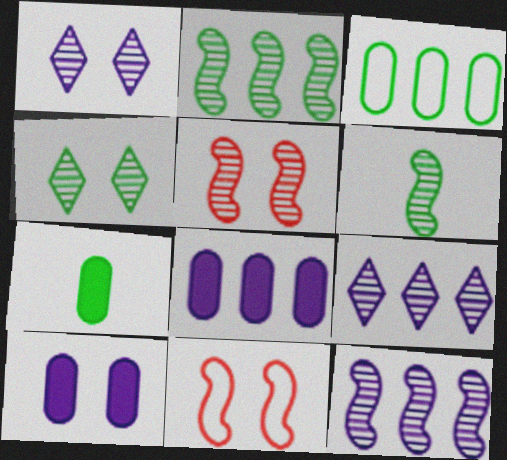[[4, 10, 11], 
[5, 6, 12], 
[7, 9, 11]]